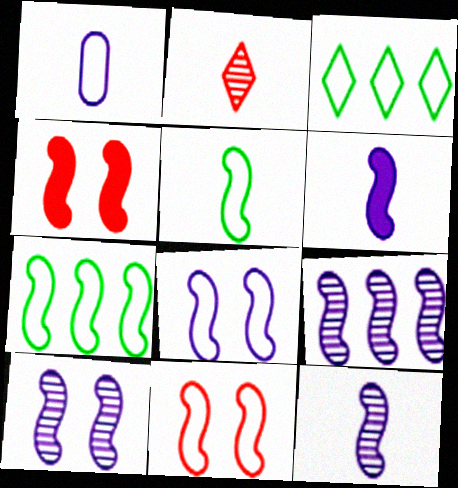[[1, 3, 11], 
[4, 5, 9], 
[4, 7, 12], 
[6, 8, 9], 
[9, 10, 12]]